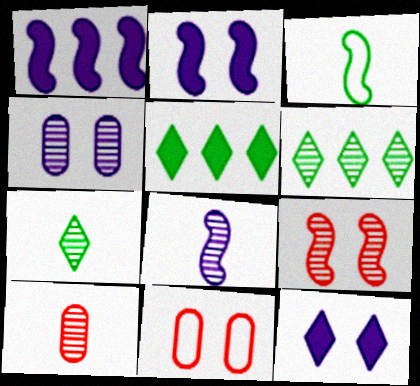[[1, 3, 9], 
[1, 7, 11], 
[5, 8, 11], 
[7, 8, 10]]